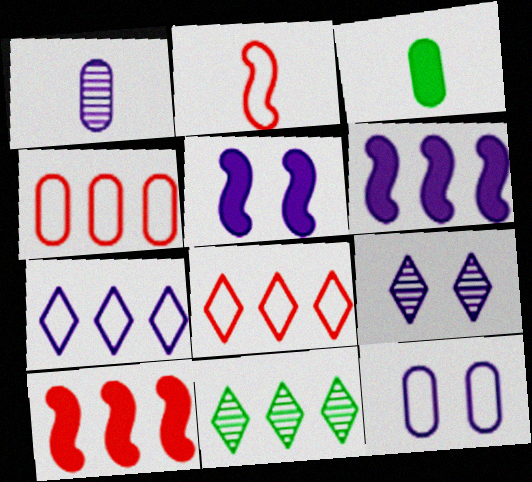[[1, 5, 7], 
[4, 6, 11], 
[5, 9, 12]]